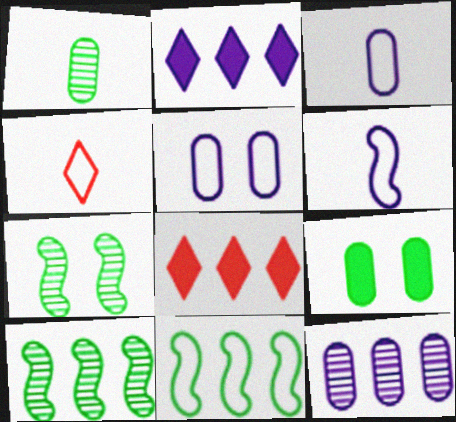[[3, 7, 8], 
[4, 5, 11], 
[8, 11, 12]]